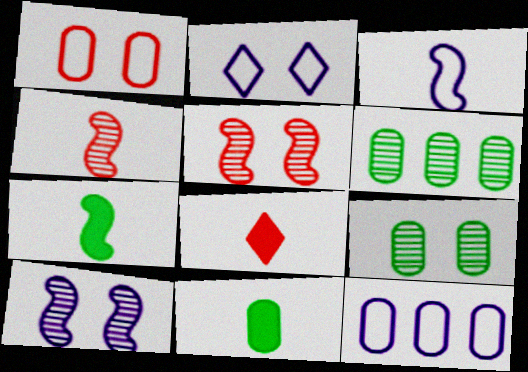[[2, 3, 12], 
[3, 4, 7]]